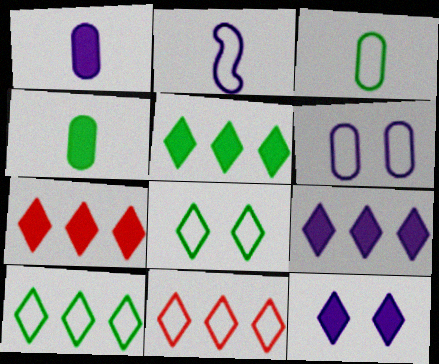[[5, 7, 9]]